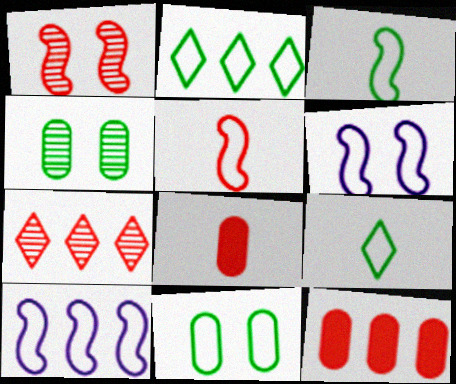[[2, 3, 11]]